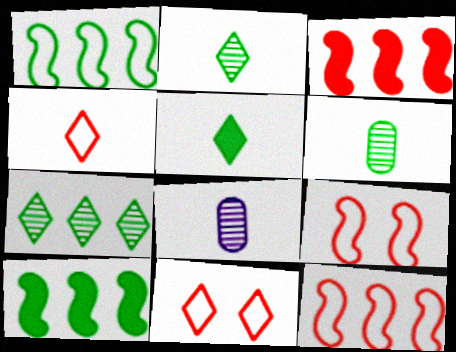[[8, 10, 11]]